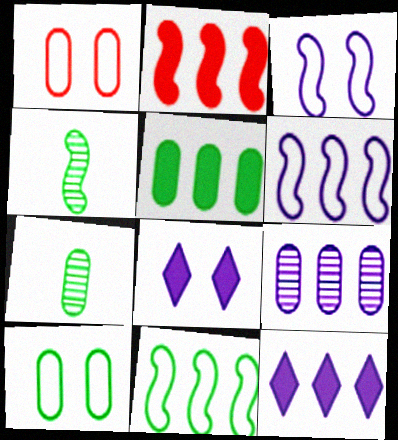[[1, 4, 12], 
[2, 3, 4], 
[2, 5, 12], 
[5, 7, 10], 
[6, 9, 12]]